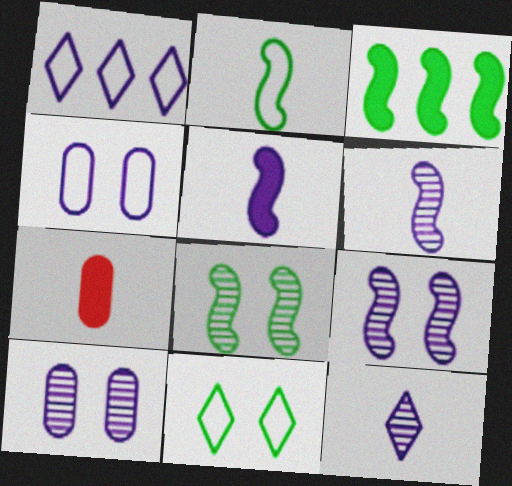[[1, 5, 10], 
[1, 7, 8], 
[2, 3, 8], 
[2, 7, 12]]